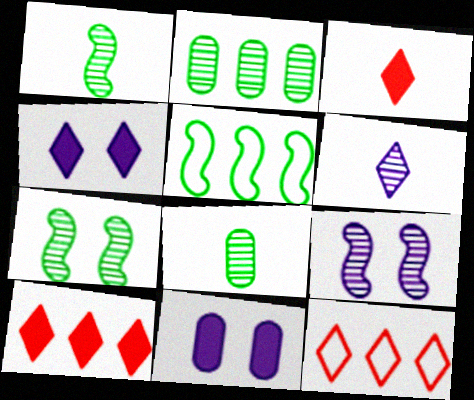[[1, 11, 12]]